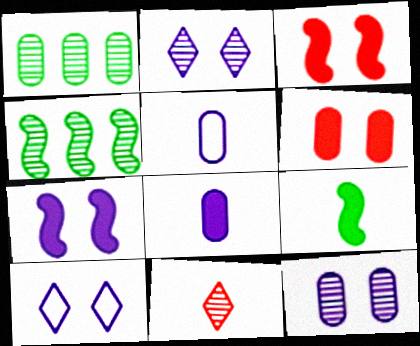[[1, 5, 6], 
[4, 11, 12], 
[5, 9, 11], 
[7, 10, 12]]